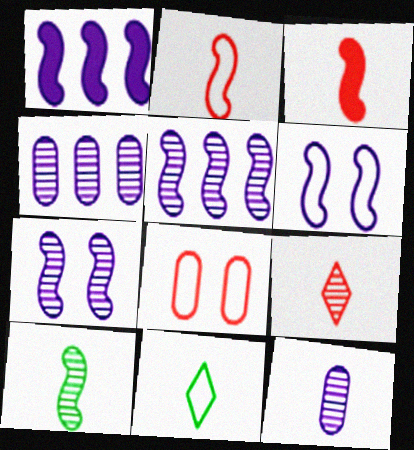[[3, 11, 12], 
[9, 10, 12]]